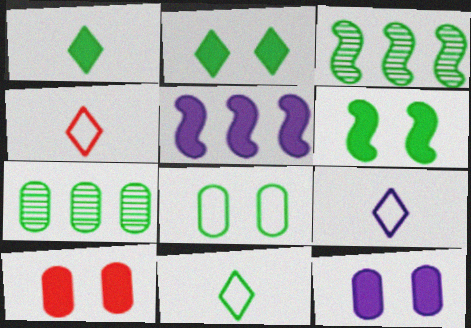[[1, 3, 8], 
[1, 5, 10], 
[3, 4, 12], 
[3, 9, 10], 
[4, 9, 11], 
[6, 7, 11]]